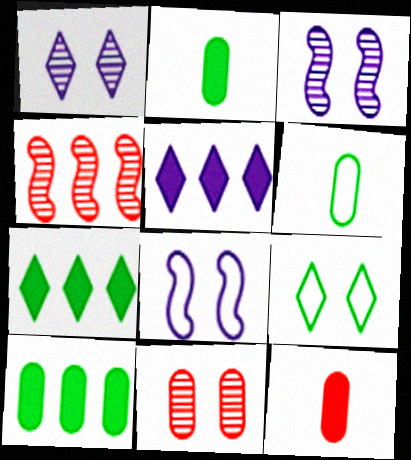[]